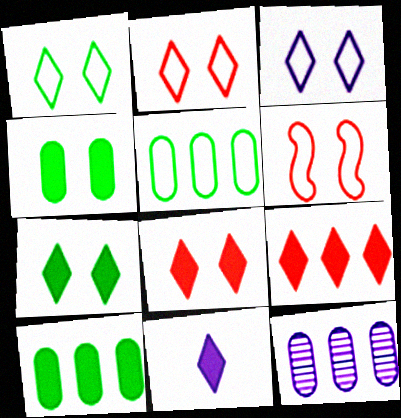[[1, 2, 3], 
[7, 9, 11]]